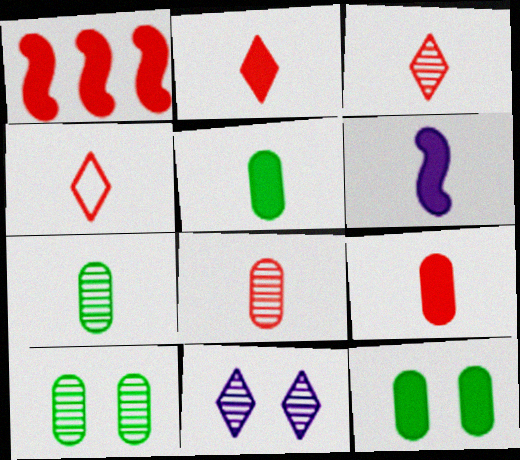[[2, 3, 4], 
[2, 5, 6], 
[4, 6, 7]]